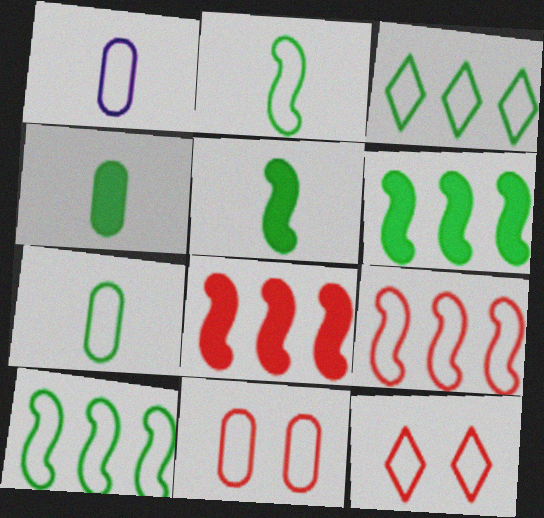[[1, 10, 12]]